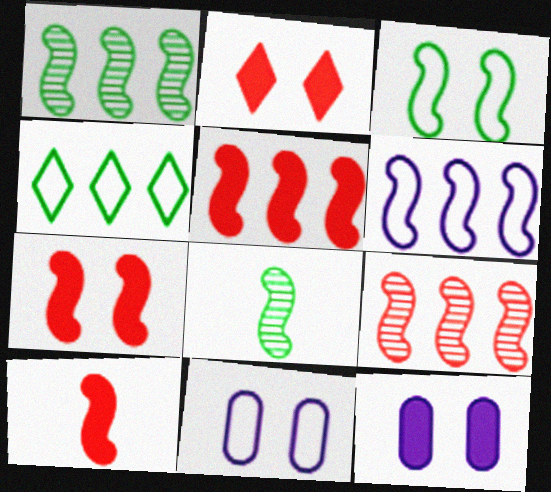[[1, 5, 6], 
[5, 7, 10], 
[6, 7, 8]]